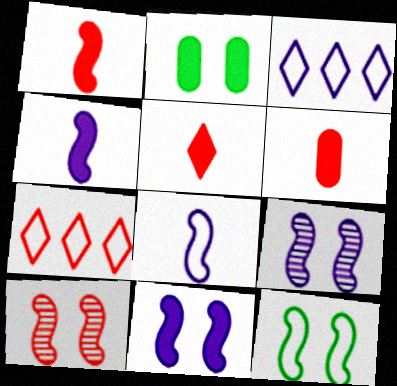[[1, 5, 6], 
[6, 7, 10], 
[10, 11, 12]]